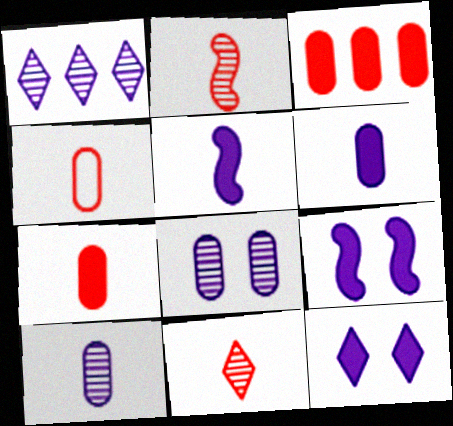[]